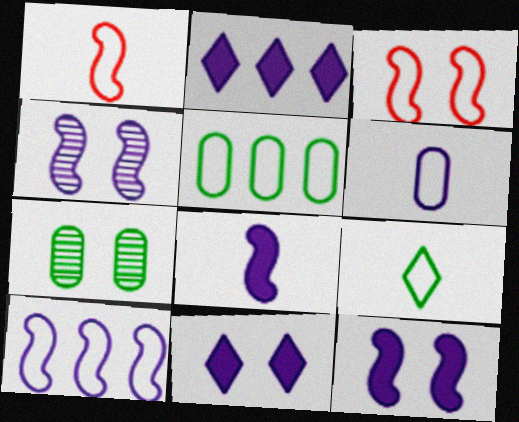[[1, 2, 7], 
[1, 6, 9], 
[2, 4, 6], 
[3, 7, 11], 
[4, 8, 10]]